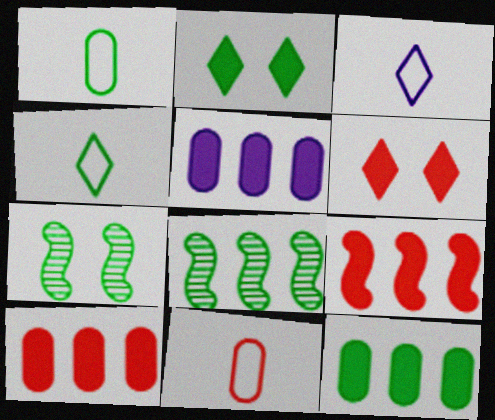[[1, 2, 8], 
[3, 7, 10], 
[4, 7, 12], 
[5, 10, 12]]